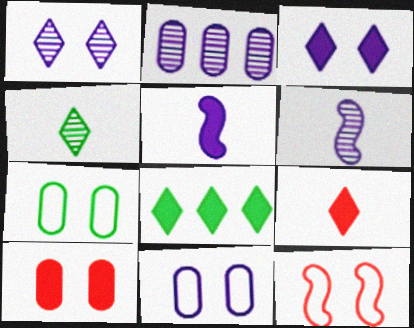[[1, 2, 6], 
[3, 8, 9], 
[5, 8, 10]]